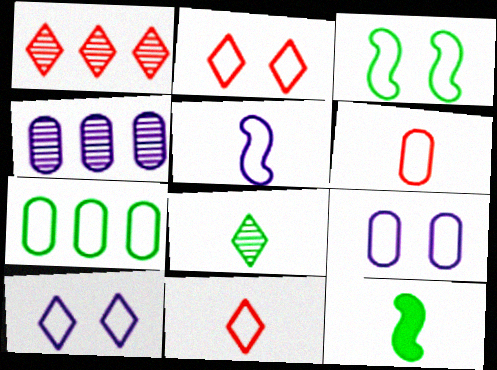[[1, 9, 12], 
[2, 3, 9], 
[2, 4, 12], 
[2, 5, 7], 
[6, 7, 9]]